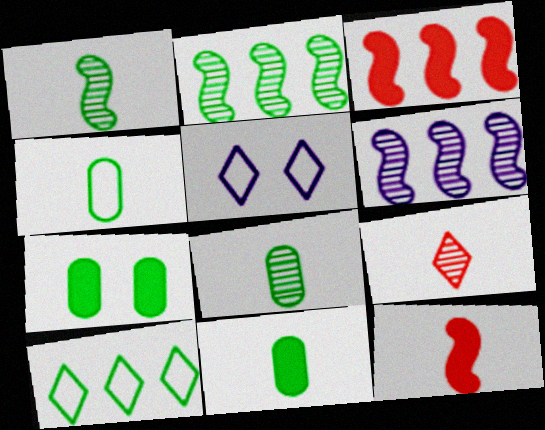[[1, 7, 10], 
[3, 5, 8], 
[4, 8, 11]]